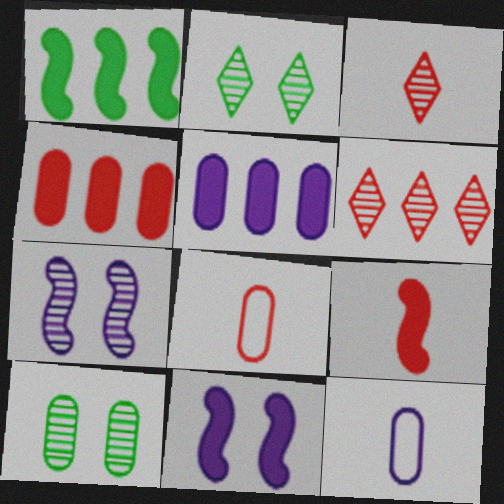[[1, 9, 11], 
[3, 8, 9], 
[4, 10, 12], 
[5, 8, 10]]